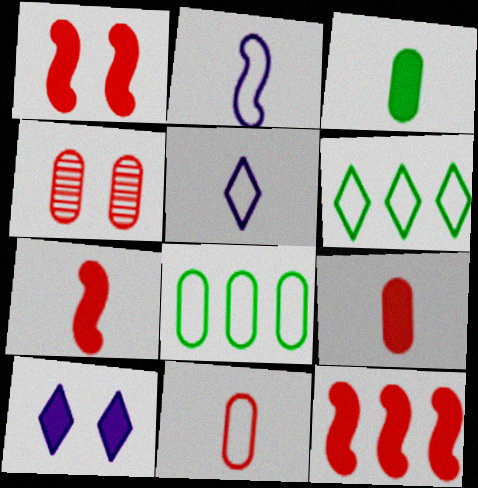[[1, 7, 12], 
[3, 10, 12]]